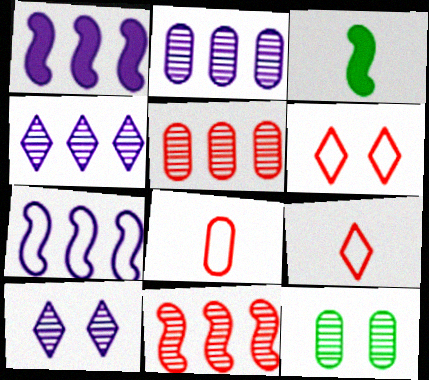[[1, 9, 12], 
[2, 3, 6]]